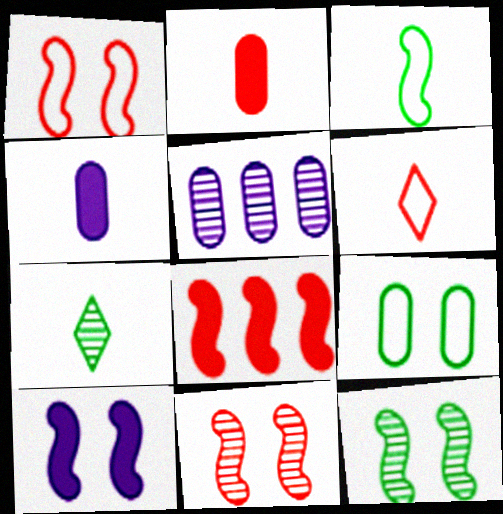[[1, 10, 12], 
[2, 5, 9], 
[5, 7, 11]]